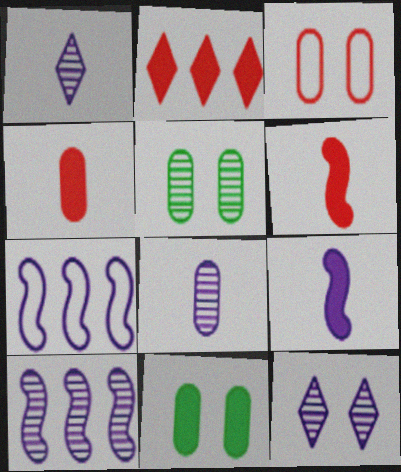[[2, 9, 11], 
[8, 10, 12]]